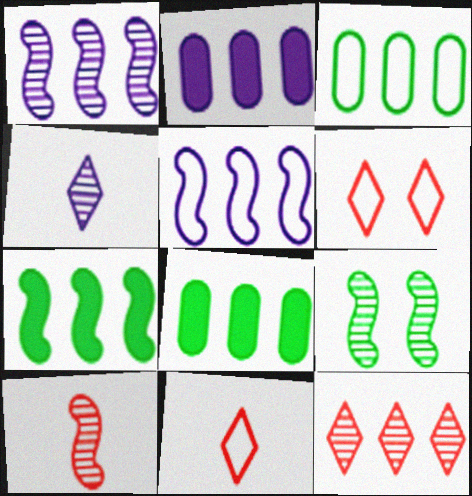[[1, 9, 10], 
[2, 9, 11], 
[5, 8, 12]]